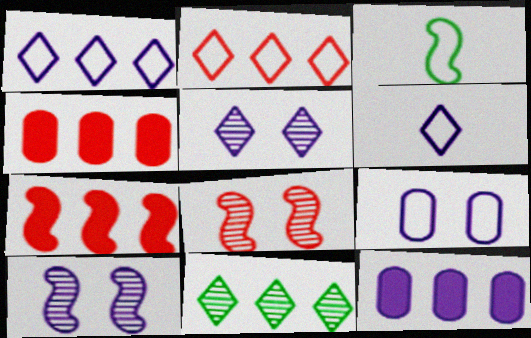[[2, 3, 9], 
[3, 4, 5], 
[3, 7, 10], 
[6, 10, 12]]